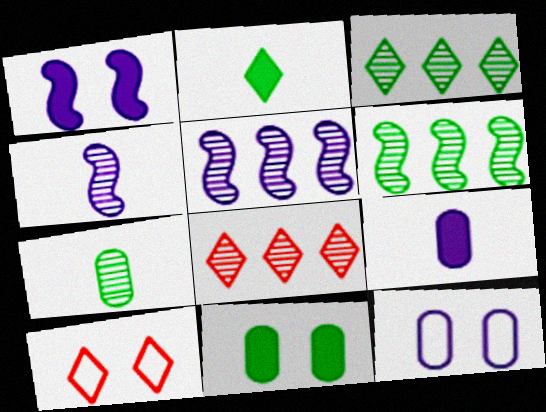[[6, 9, 10]]